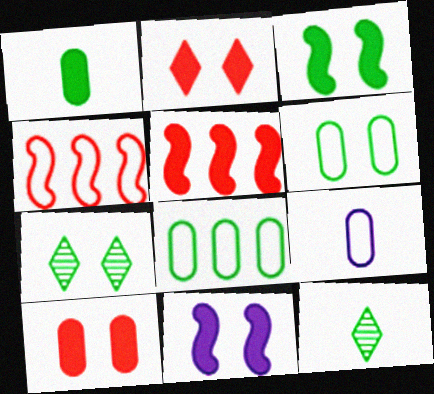[[3, 6, 7], 
[3, 8, 12], 
[5, 7, 9]]